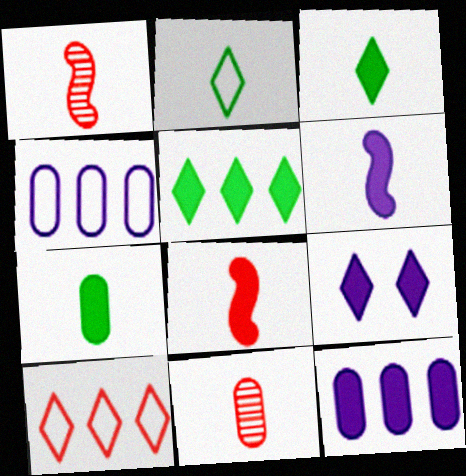[[2, 6, 11], 
[6, 9, 12]]